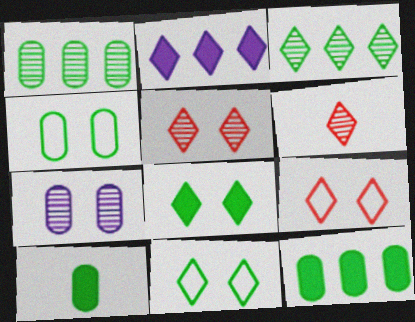[[1, 4, 10], 
[2, 6, 11]]